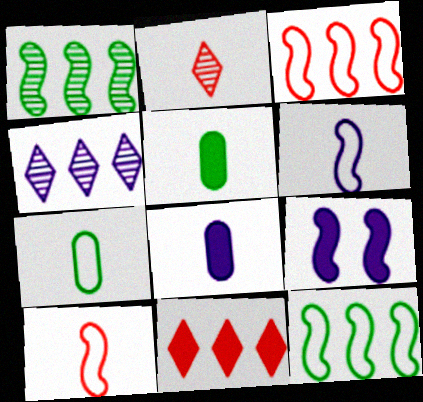[[1, 9, 10], 
[2, 5, 6], 
[5, 9, 11]]